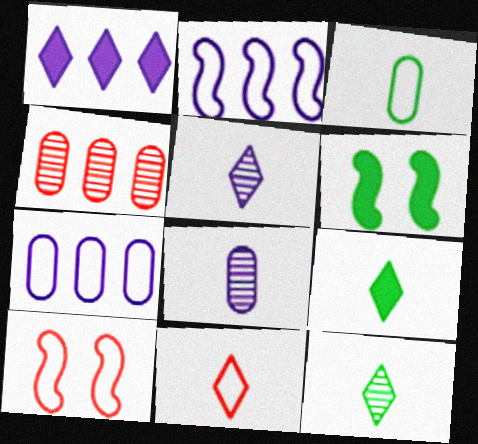[[5, 9, 11]]